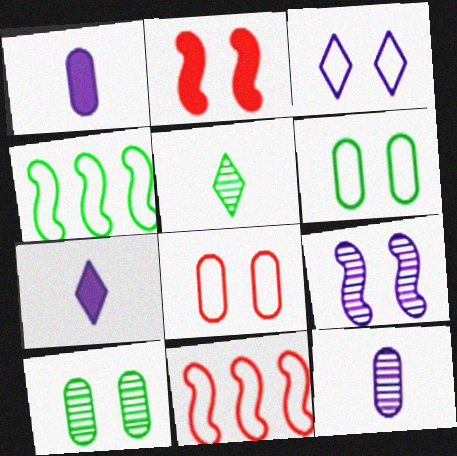[[2, 3, 10], 
[7, 10, 11]]